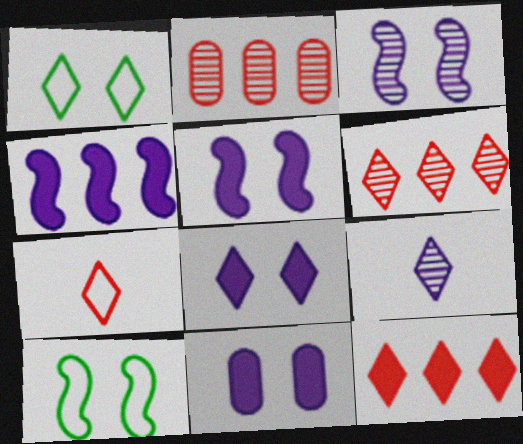[[1, 9, 12], 
[5, 8, 11]]